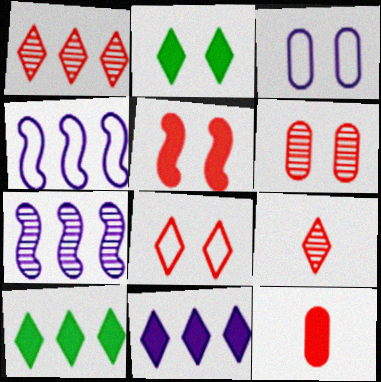[[5, 6, 8]]